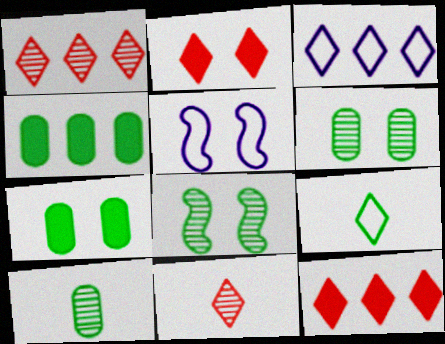[[2, 5, 6], 
[4, 5, 11], 
[4, 8, 9], 
[5, 10, 12]]